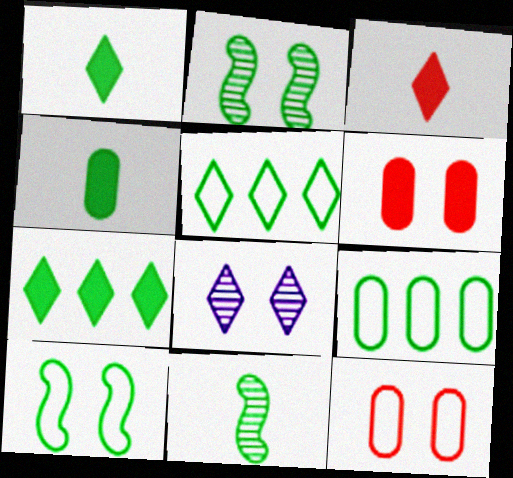[[1, 2, 9], 
[2, 4, 5], 
[3, 5, 8], 
[6, 8, 10]]